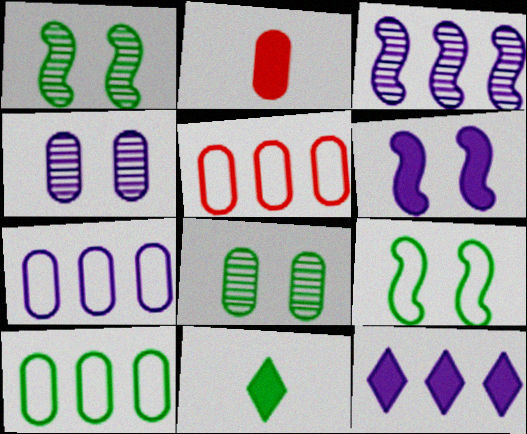[[1, 10, 11], 
[2, 4, 10], 
[2, 7, 8], 
[3, 7, 12], 
[5, 7, 10]]